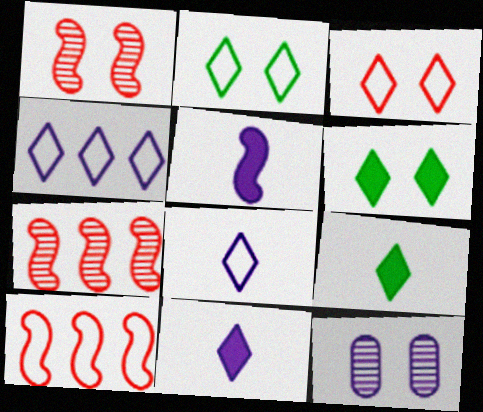[[4, 5, 12], 
[9, 10, 12]]